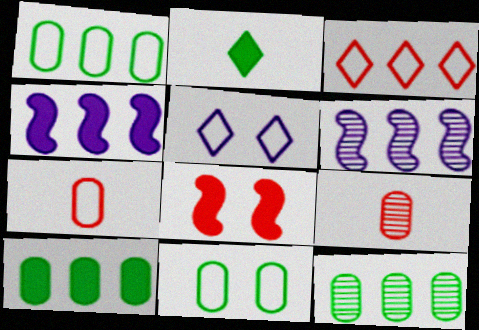[[1, 10, 12], 
[3, 4, 12], 
[3, 6, 10], 
[3, 8, 9]]